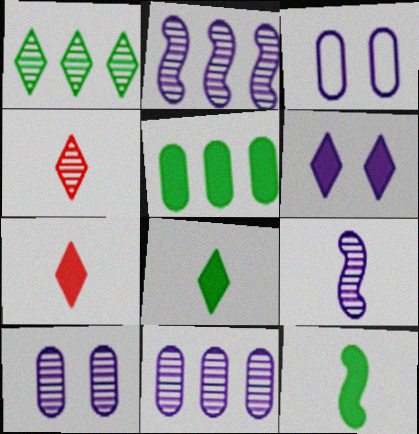[]